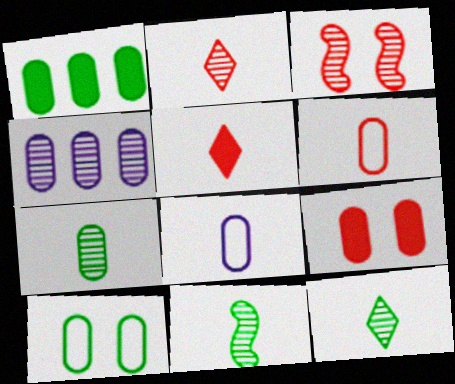[[1, 7, 10], 
[3, 4, 12], 
[5, 8, 11], 
[7, 11, 12]]